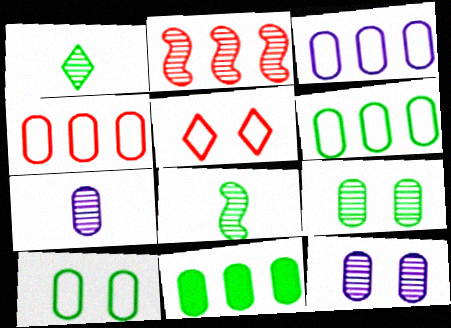[[1, 2, 12], 
[3, 4, 6]]